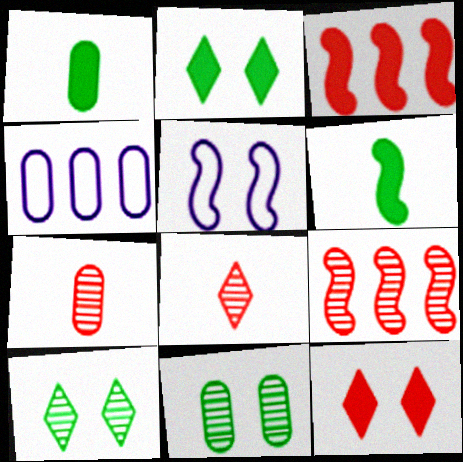[[5, 6, 9], 
[5, 11, 12]]